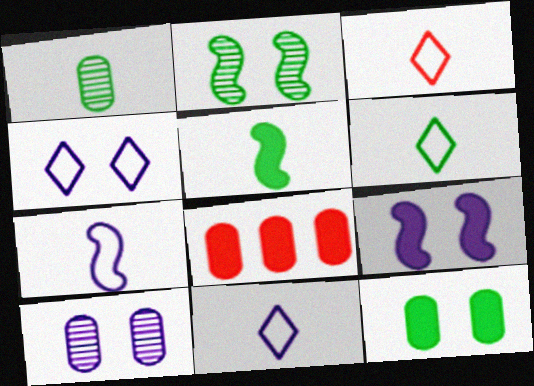[[1, 5, 6], 
[2, 8, 11], 
[3, 6, 11], 
[4, 9, 10]]